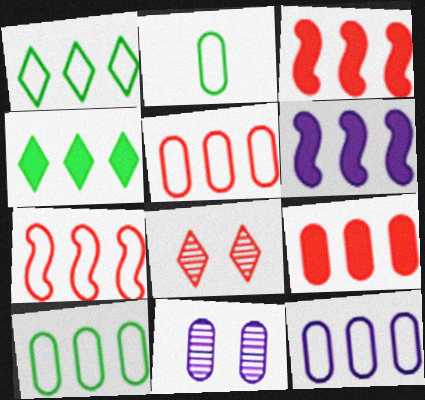[[1, 7, 12], 
[2, 6, 8], 
[2, 9, 11], 
[4, 6, 9], 
[5, 10, 12]]